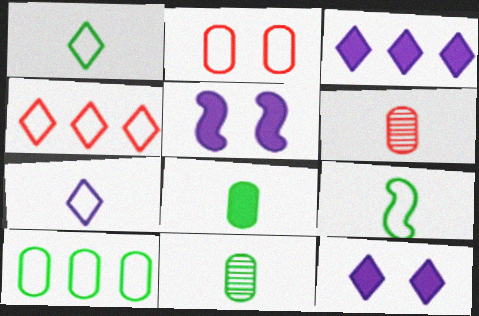[[4, 5, 11]]